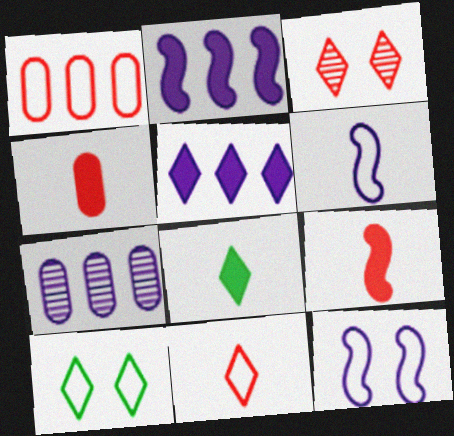[[1, 3, 9], 
[1, 6, 10], 
[7, 9, 10]]